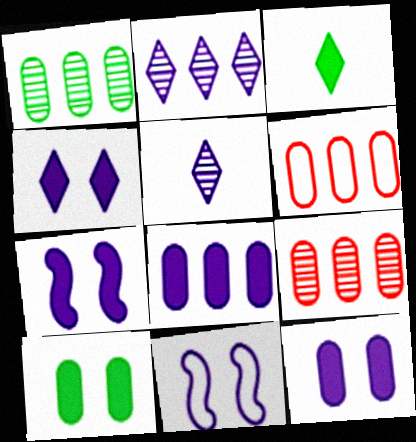[[1, 6, 8], 
[3, 9, 11], 
[4, 7, 12], 
[5, 8, 11]]